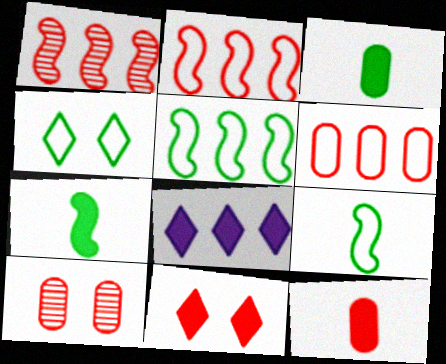[[6, 10, 12], 
[8, 9, 10]]